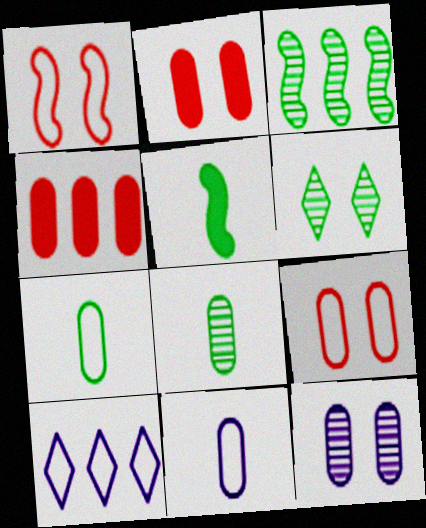[[1, 7, 10], 
[3, 4, 10], 
[3, 6, 8], 
[4, 7, 12]]